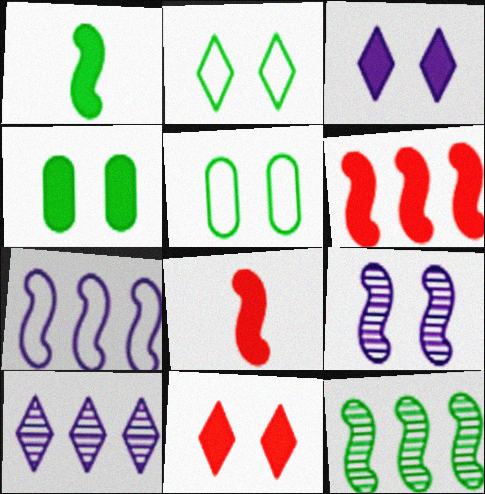[[5, 8, 10], 
[5, 9, 11], 
[6, 7, 12]]